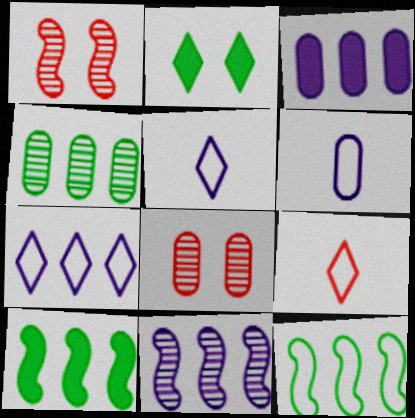[[3, 7, 11], 
[5, 8, 10]]